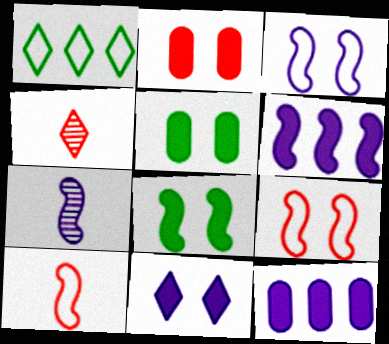[[1, 2, 7], 
[1, 4, 11], 
[2, 8, 11], 
[3, 6, 7]]